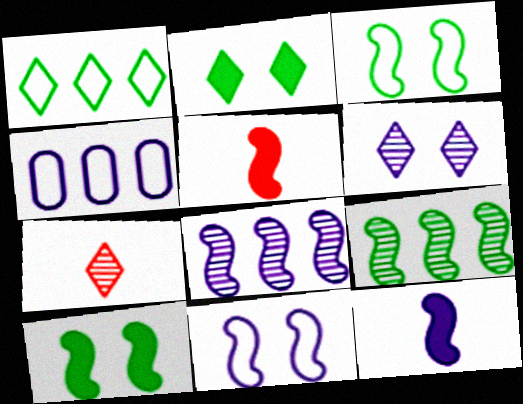[[3, 5, 8], 
[4, 6, 12], 
[4, 7, 10], 
[5, 9, 11], 
[8, 11, 12]]